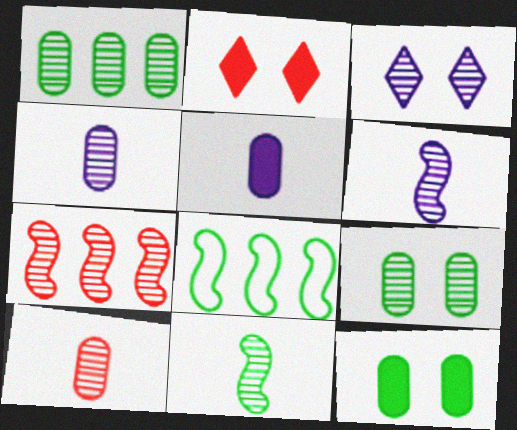[[2, 4, 8]]